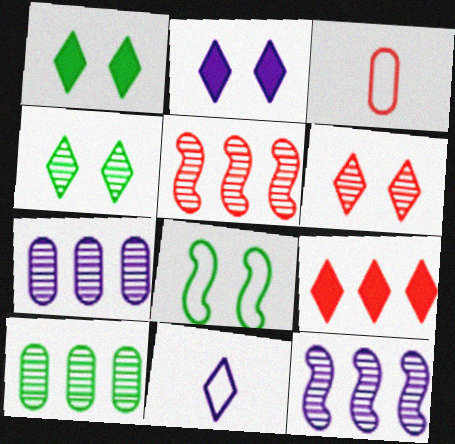[[1, 3, 12], 
[4, 9, 11]]